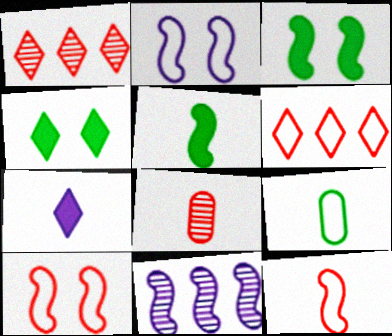[[2, 6, 9], 
[3, 11, 12], 
[5, 10, 11]]